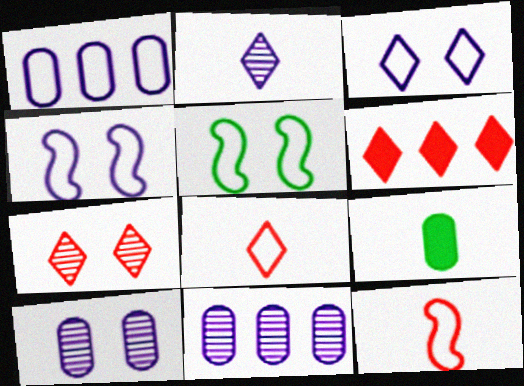[[1, 5, 8], 
[2, 9, 12], 
[6, 7, 8]]